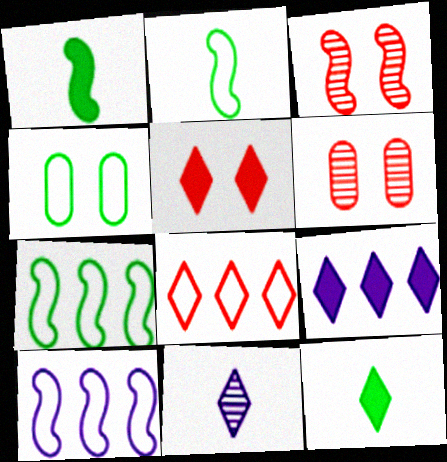[[1, 3, 10], 
[2, 6, 9], 
[5, 9, 12], 
[6, 10, 12]]